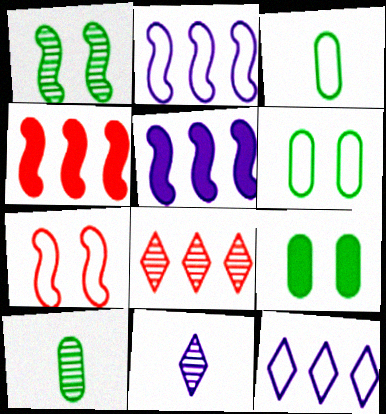[[3, 7, 12], 
[4, 6, 11]]